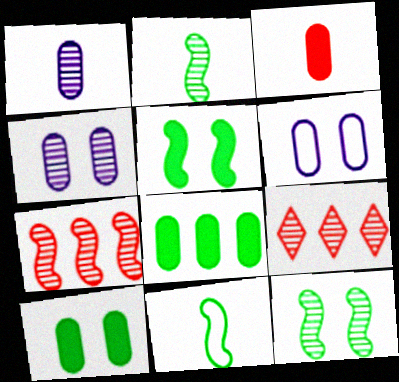[[1, 9, 12], 
[2, 4, 9]]